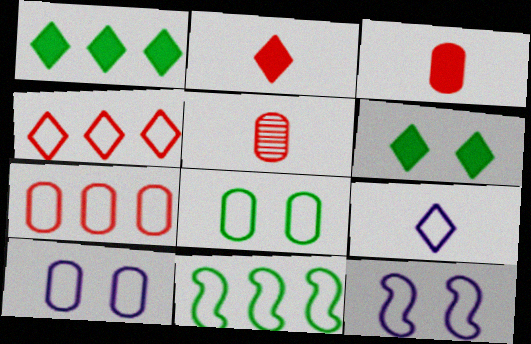[[1, 5, 12]]